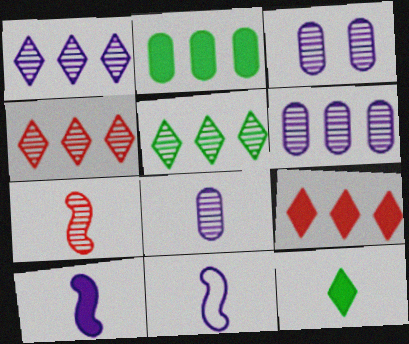[[1, 4, 5], 
[3, 5, 7], 
[3, 6, 8]]